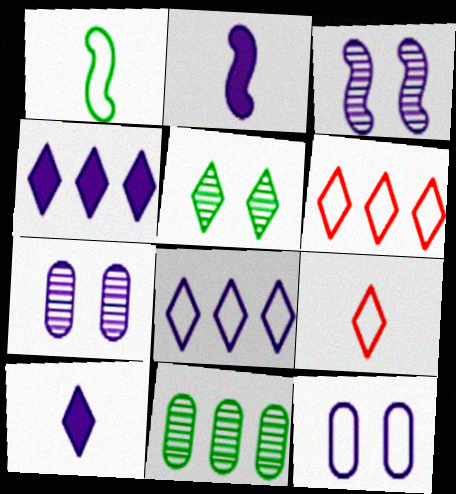[[1, 6, 12], 
[2, 7, 8], 
[4, 5, 9], 
[5, 6, 10]]